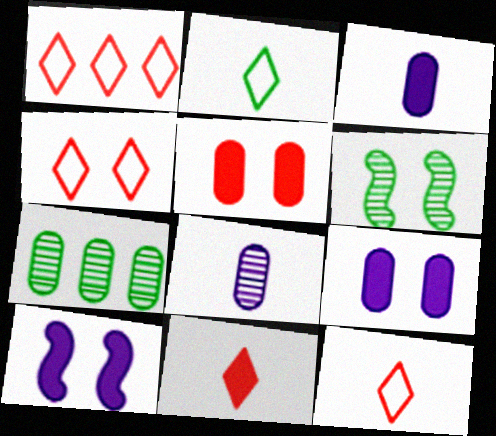[[1, 3, 6], 
[1, 4, 12], 
[4, 6, 9], 
[7, 10, 12]]